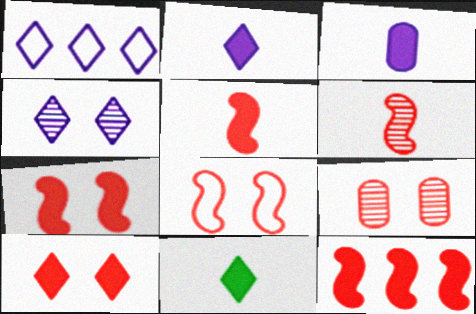[[1, 2, 4], 
[3, 5, 11], 
[5, 7, 12], 
[6, 8, 12], 
[8, 9, 10]]